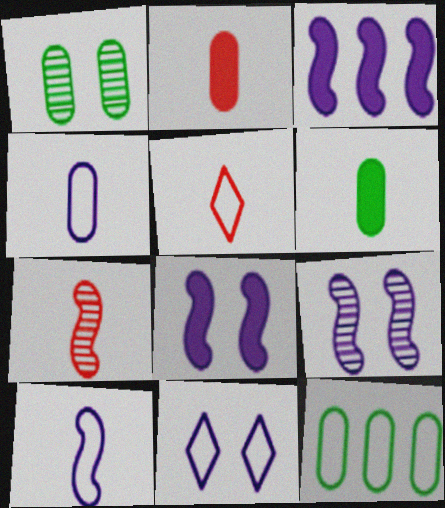[[1, 3, 5], 
[1, 6, 12], 
[2, 5, 7], 
[3, 9, 10]]